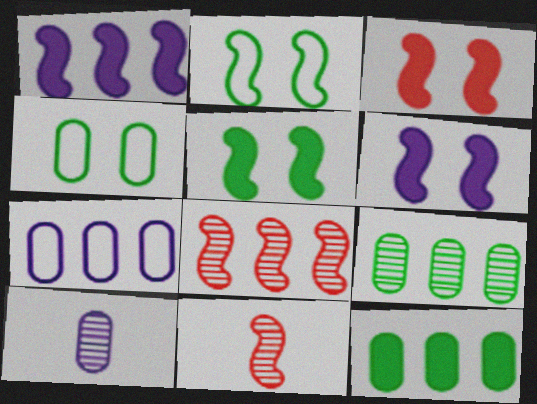[[1, 2, 11], 
[3, 5, 6]]